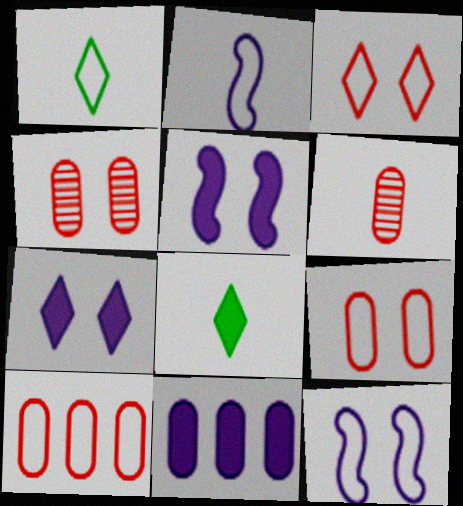[[1, 10, 12], 
[2, 6, 8]]